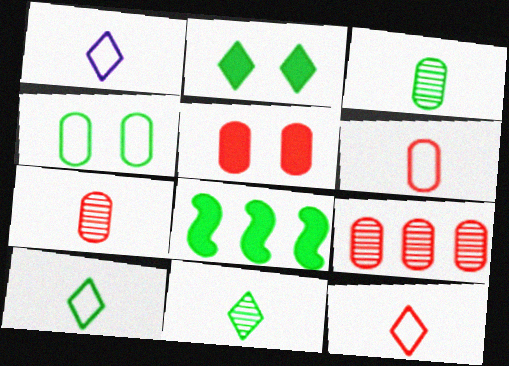[[1, 10, 12], 
[4, 8, 11], 
[5, 6, 9]]